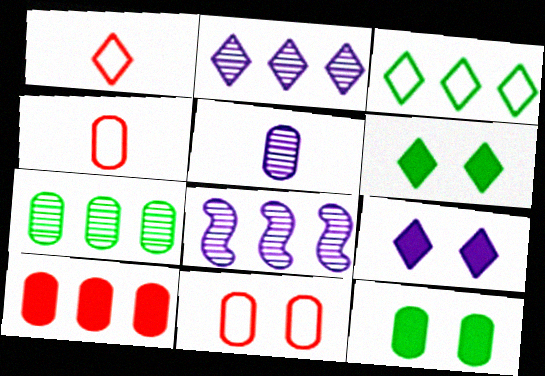[[1, 2, 6], 
[1, 8, 12], 
[3, 8, 10], 
[4, 6, 8]]